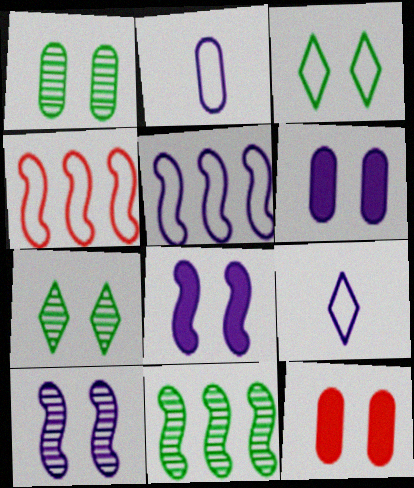[[2, 3, 4], 
[3, 10, 12], 
[9, 11, 12]]